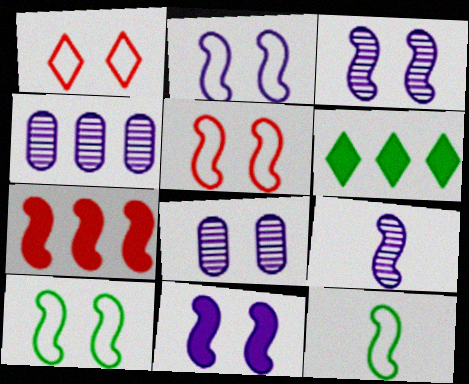[[2, 3, 11], 
[2, 5, 10], 
[3, 7, 12], 
[7, 9, 10]]